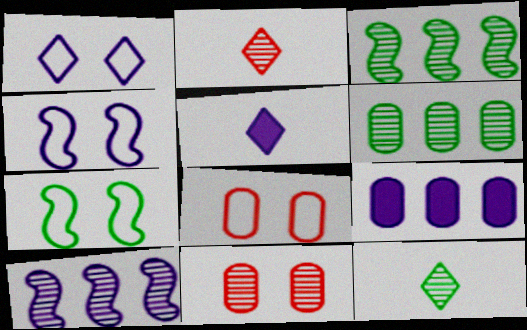[[1, 7, 8], 
[2, 7, 9], 
[3, 5, 8], 
[10, 11, 12]]